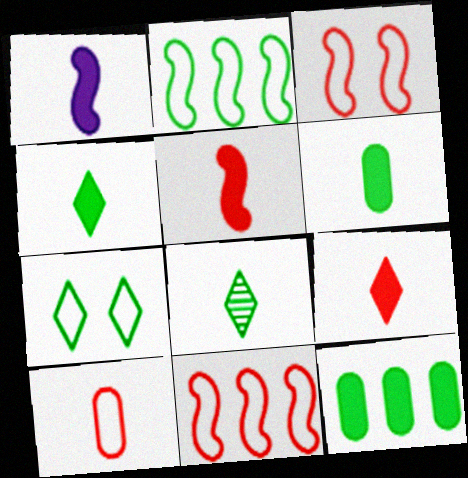[[1, 6, 9], 
[1, 8, 10]]